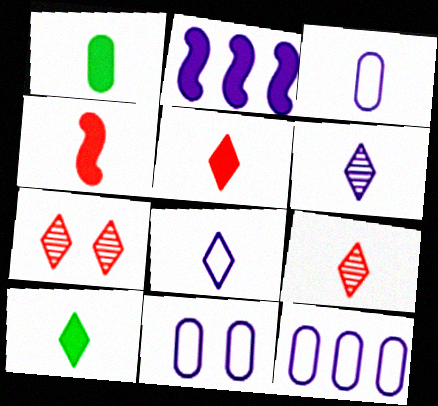[[2, 6, 11], 
[3, 11, 12], 
[8, 9, 10]]